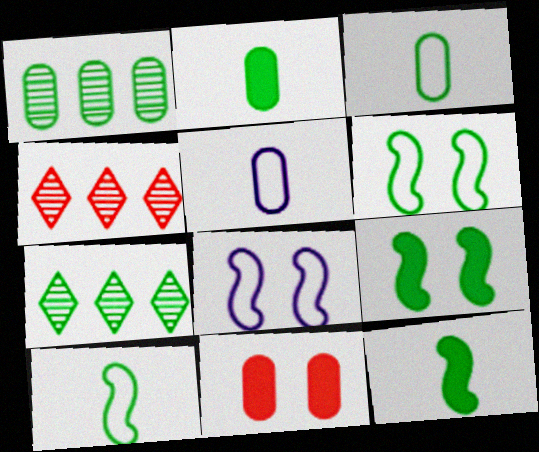[[1, 5, 11], 
[2, 4, 8], 
[2, 6, 7], 
[3, 7, 9], 
[4, 5, 9]]